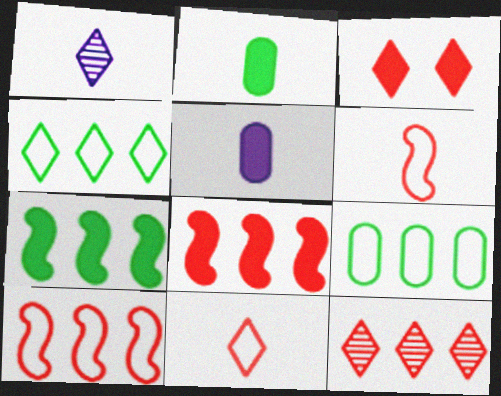[[1, 2, 6], 
[1, 3, 4], 
[3, 5, 7], 
[3, 11, 12]]